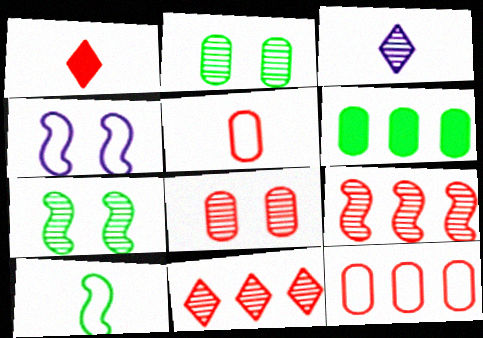[[2, 3, 9]]